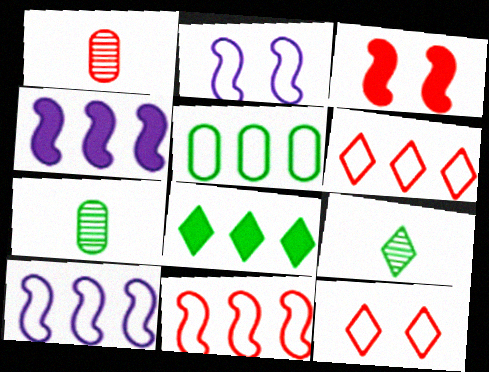[[1, 2, 8], 
[1, 3, 6], 
[4, 7, 12], 
[5, 6, 10]]